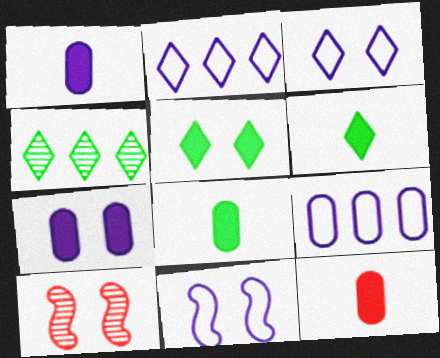[[1, 8, 12], 
[2, 8, 10], 
[4, 11, 12], 
[6, 9, 10]]